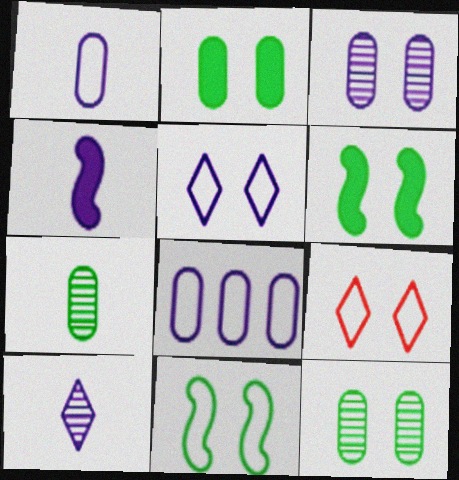[[1, 4, 10], 
[3, 6, 9]]